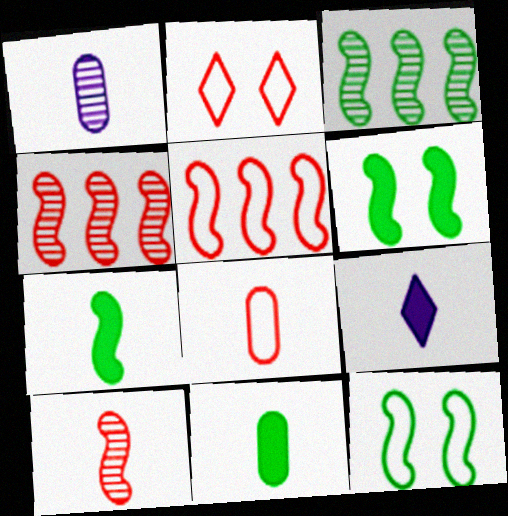[[1, 8, 11], 
[2, 5, 8], 
[3, 7, 12]]